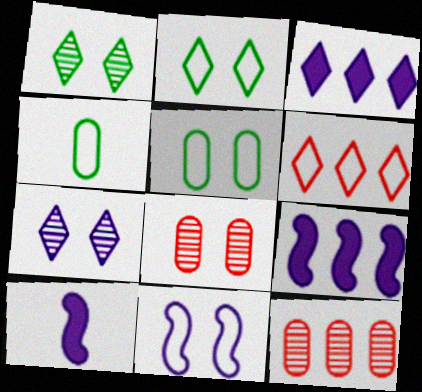[[2, 10, 12], 
[4, 6, 11]]